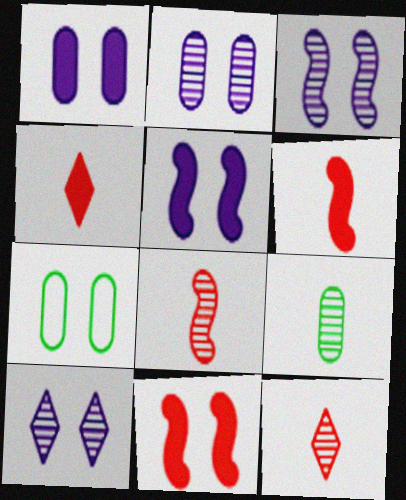[[2, 3, 10], 
[7, 10, 11]]